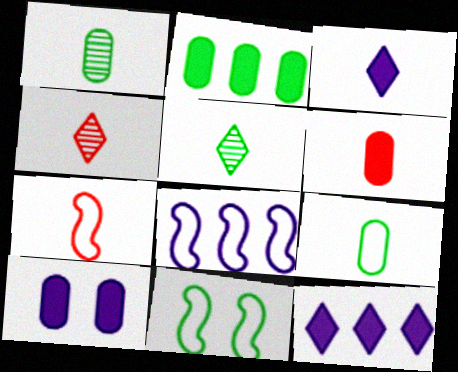[[1, 3, 7], 
[2, 5, 11], 
[2, 6, 10], 
[4, 6, 7], 
[7, 8, 11]]